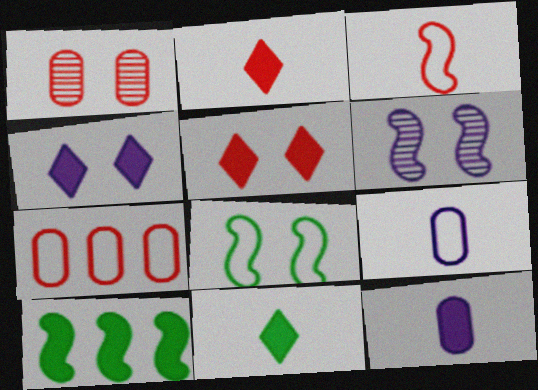[[1, 4, 8], 
[3, 6, 10], 
[5, 10, 12], 
[6, 7, 11]]